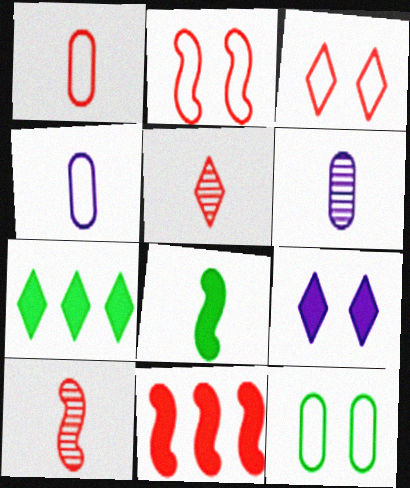[[2, 6, 7], 
[2, 10, 11], 
[4, 5, 8]]